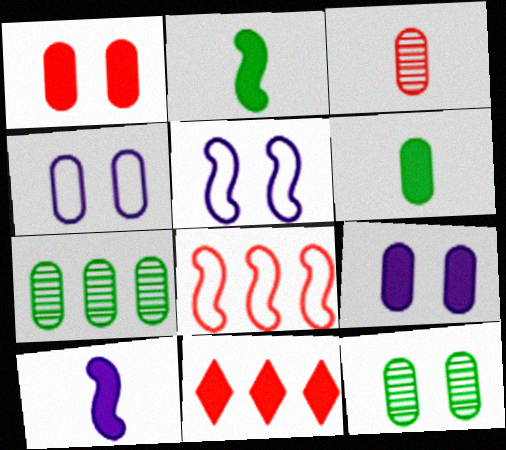[[1, 4, 12], 
[2, 9, 11]]